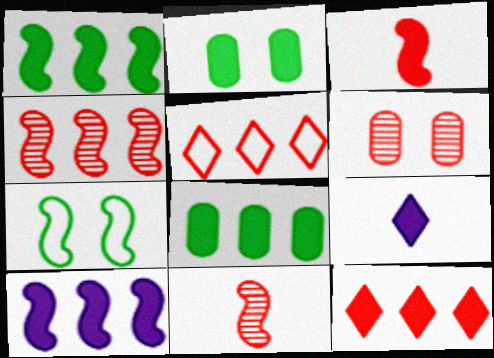[[3, 5, 6], 
[7, 10, 11], 
[8, 10, 12]]